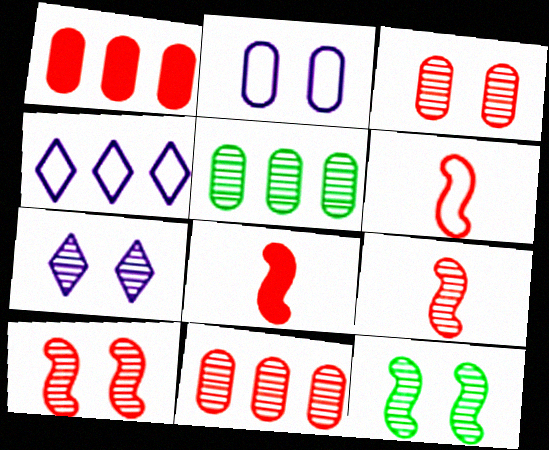[[3, 7, 12], 
[5, 7, 9], 
[6, 8, 9]]